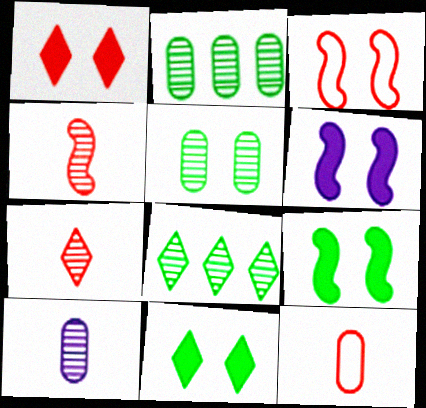[[6, 8, 12]]